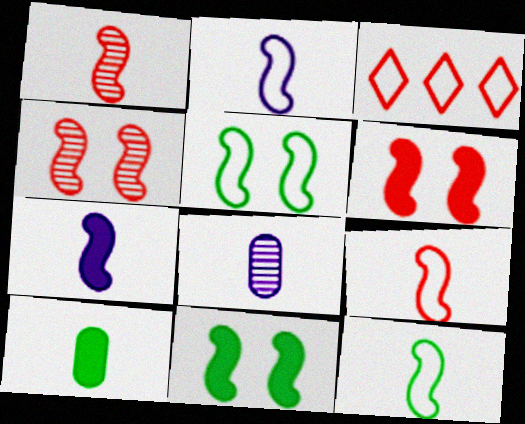[[1, 7, 12], 
[2, 9, 12], 
[3, 8, 11]]